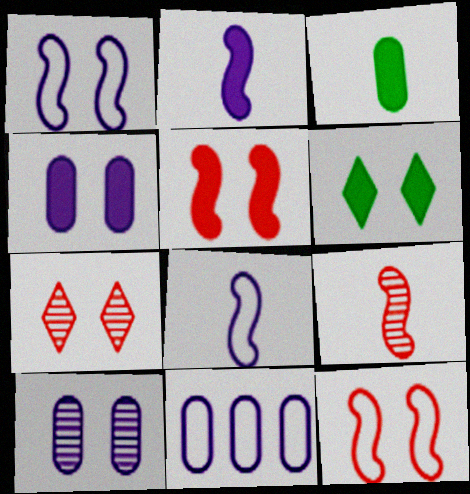[[4, 5, 6], 
[6, 9, 11], 
[6, 10, 12]]